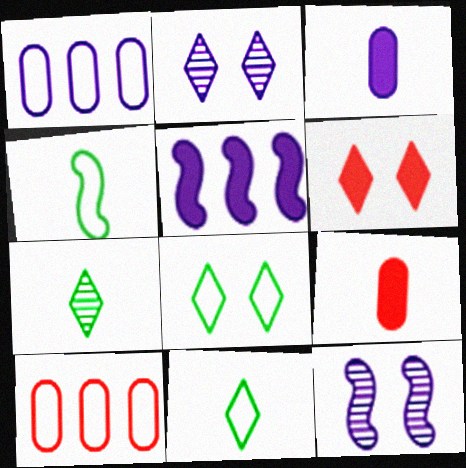[[2, 6, 8]]